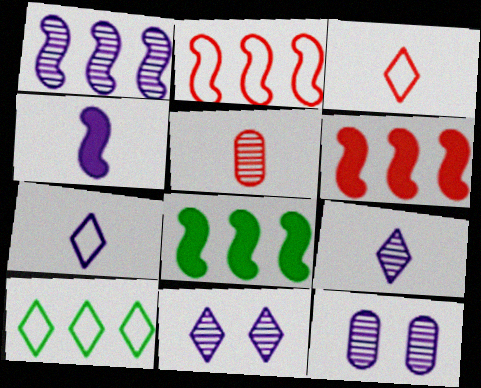[[1, 2, 8], 
[1, 9, 12], 
[3, 8, 12]]